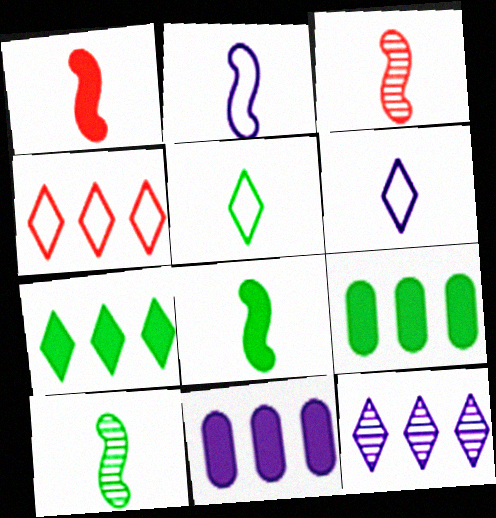[[1, 2, 10], 
[2, 3, 8], 
[4, 7, 12]]